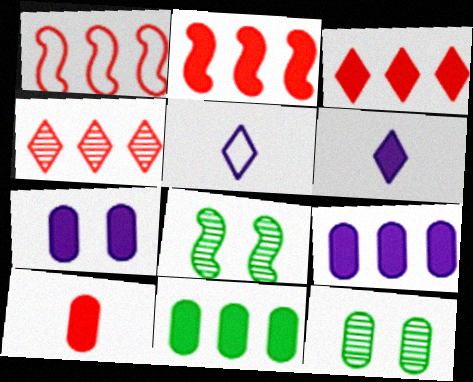[[1, 6, 12], 
[2, 5, 12], 
[7, 10, 11]]